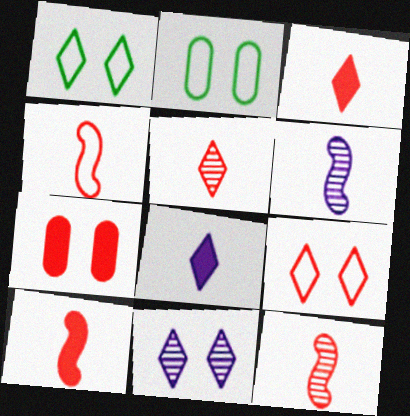[[4, 10, 12]]